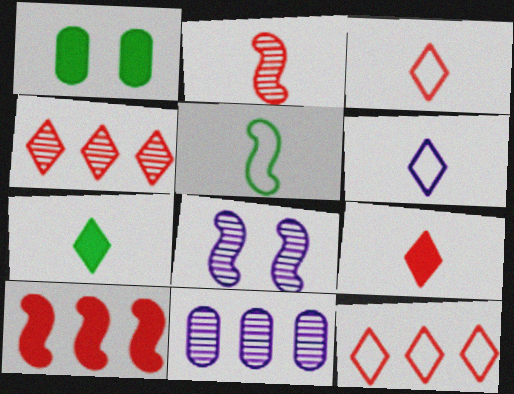[[5, 8, 10]]